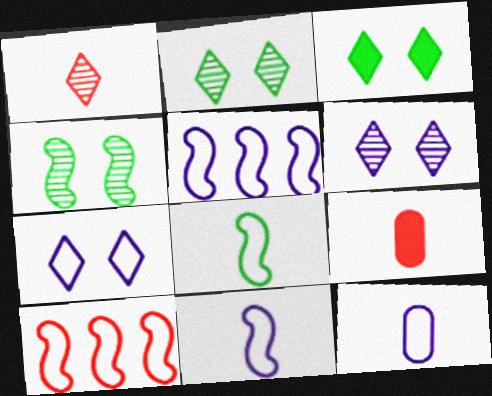[[2, 5, 9], 
[5, 7, 12]]